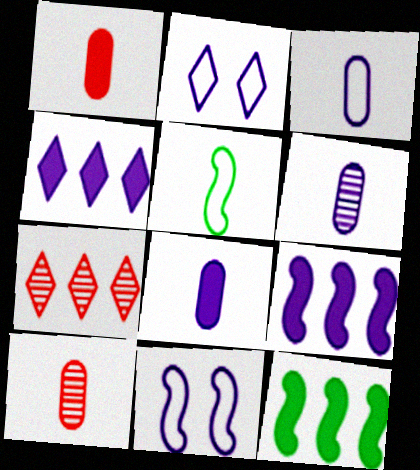[[2, 6, 9], 
[2, 10, 12], 
[3, 6, 8], 
[4, 6, 11]]